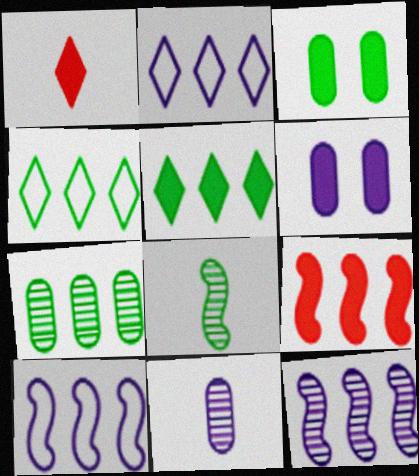[[2, 7, 9], 
[3, 4, 8]]